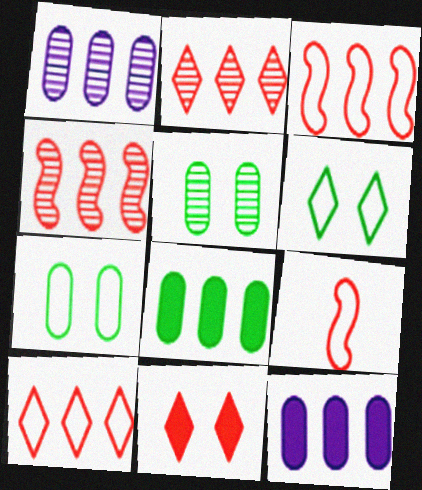[]